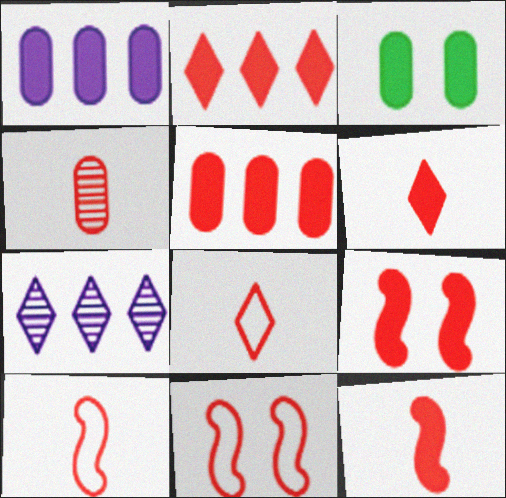[[2, 4, 11], 
[3, 7, 10], 
[4, 6, 10], 
[4, 8, 12], 
[5, 6, 9]]